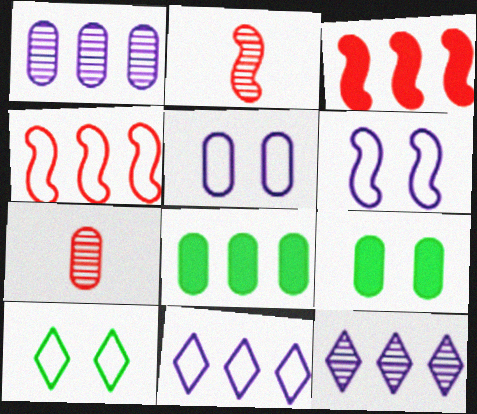[[2, 9, 11], 
[4, 8, 12], 
[5, 7, 8]]